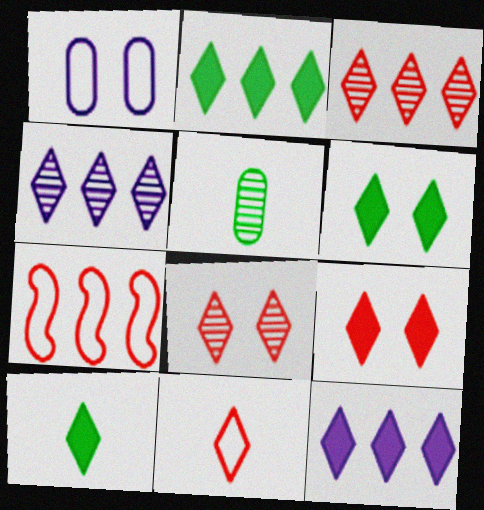[[2, 6, 10], 
[3, 9, 11], 
[4, 6, 11], 
[9, 10, 12]]